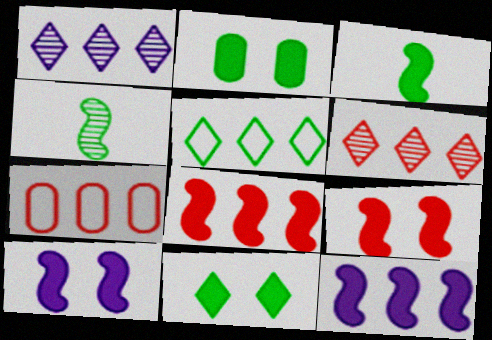[[2, 4, 5], 
[3, 8, 10], 
[3, 9, 12], 
[6, 7, 8]]